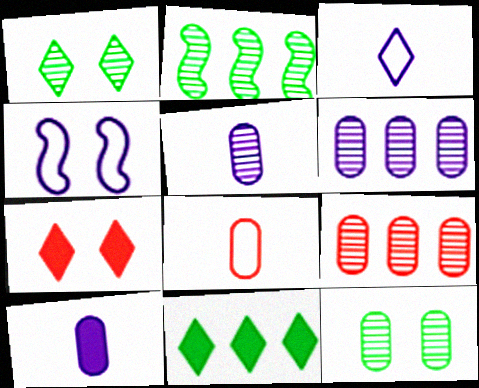[[4, 7, 12], 
[5, 9, 12]]